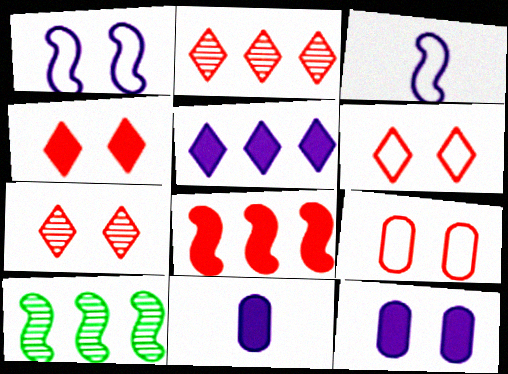[[4, 6, 7], 
[6, 10, 11]]